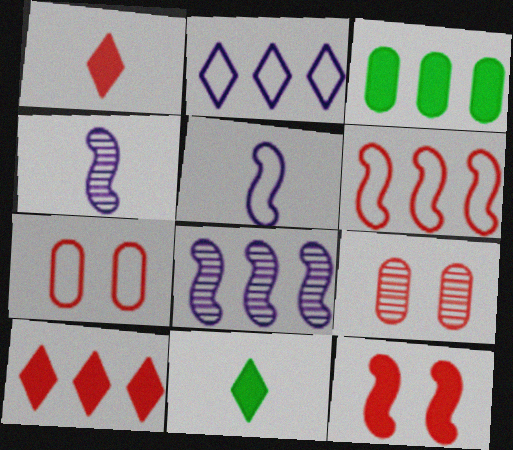[[1, 6, 9], 
[7, 8, 11]]